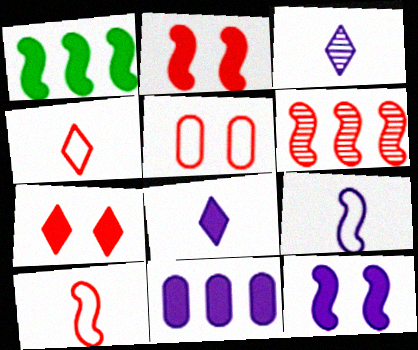[[1, 3, 5], 
[2, 6, 10], 
[8, 11, 12]]